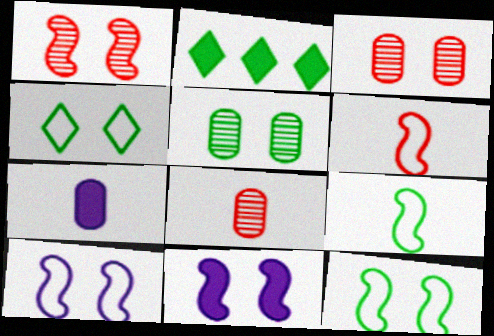[[1, 11, 12], 
[2, 5, 9], 
[2, 8, 10], 
[3, 4, 11]]